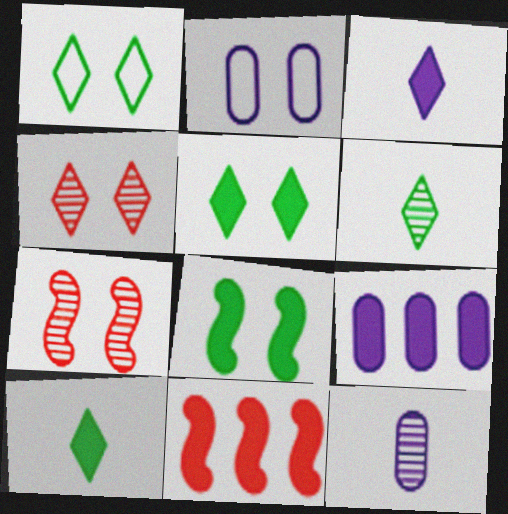[[1, 11, 12], 
[2, 4, 8], 
[2, 5, 7], 
[2, 6, 11], 
[2, 9, 12]]